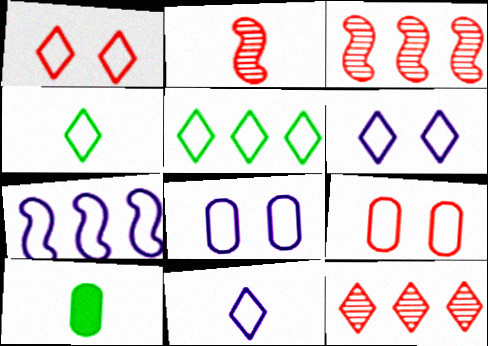[[1, 5, 11], 
[2, 10, 11], 
[3, 6, 10], 
[4, 7, 9], 
[7, 8, 11]]